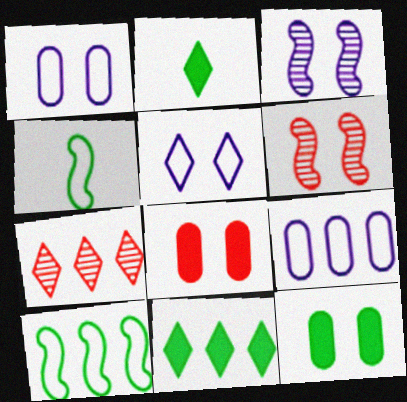[[2, 5, 7], 
[2, 6, 9], 
[5, 6, 12]]